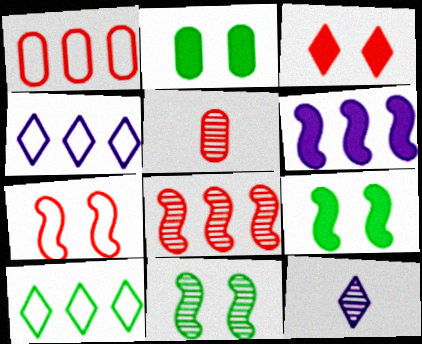[[1, 9, 12], 
[3, 10, 12], 
[4, 5, 9]]